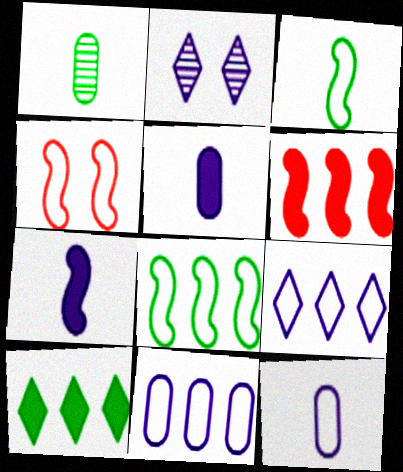[[2, 7, 11]]